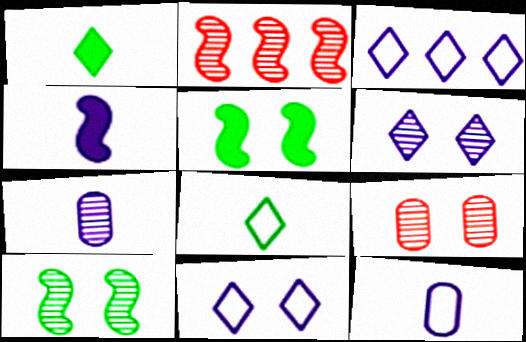[[5, 9, 11], 
[6, 9, 10]]